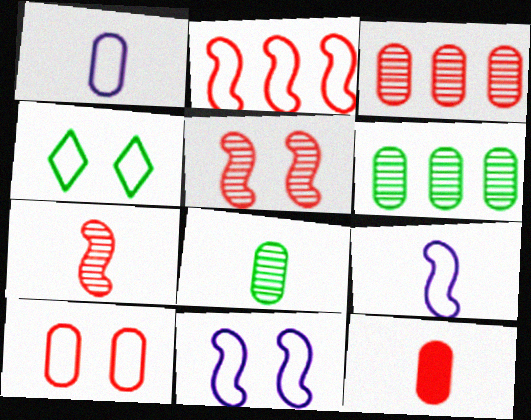[[1, 2, 4], 
[1, 8, 12], 
[3, 10, 12], 
[4, 10, 11]]